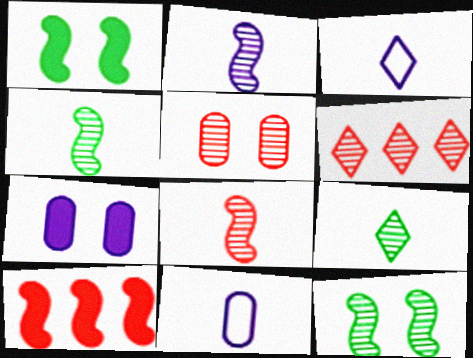[[1, 6, 11], 
[2, 4, 8], 
[5, 6, 8]]